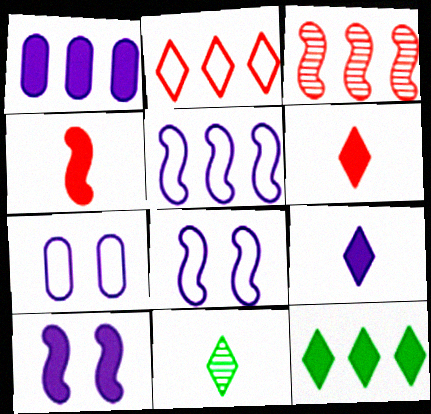[[1, 9, 10]]